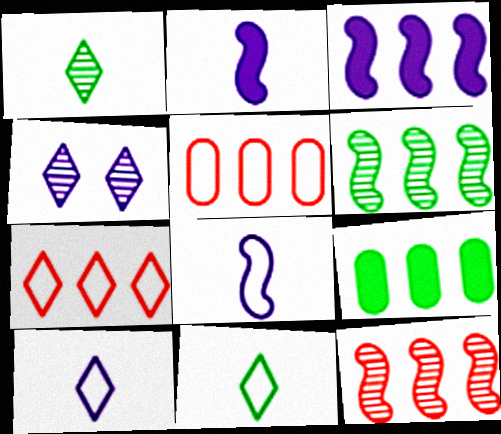[]